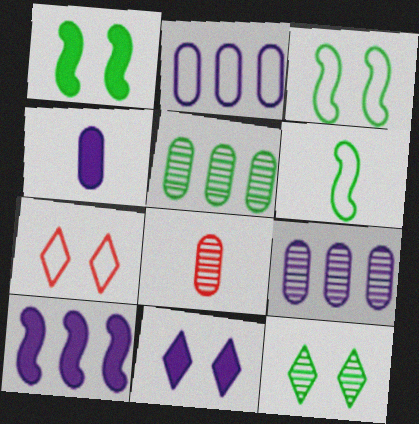[[2, 6, 7], 
[4, 10, 11], 
[7, 11, 12]]